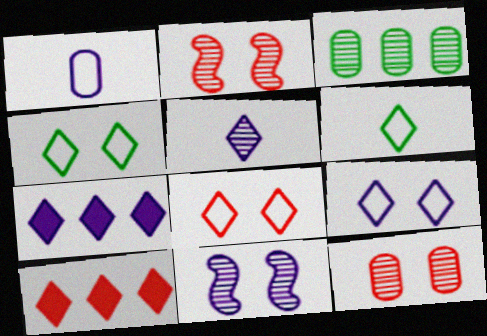[[1, 7, 11], 
[2, 3, 5], 
[4, 5, 10], 
[4, 8, 9], 
[5, 7, 9]]